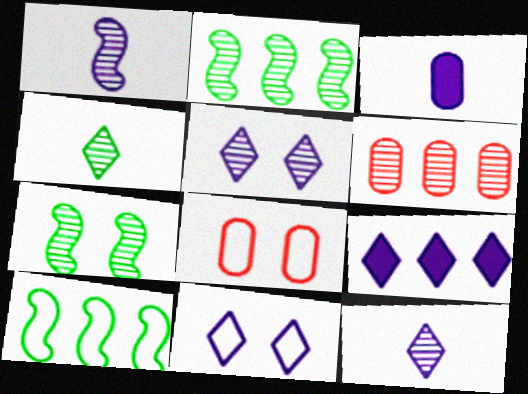[[6, 7, 12], 
[6, 9, 10], 
[9, 11, 12]]